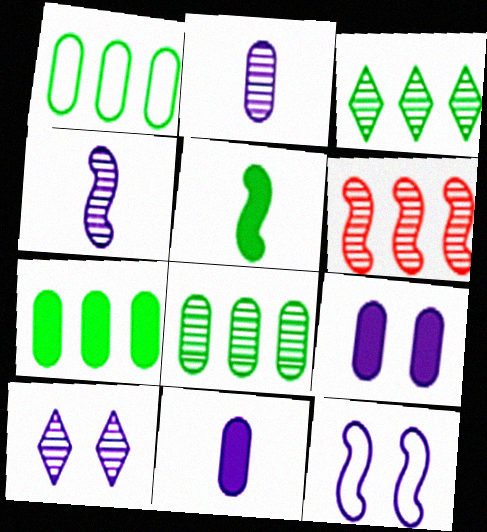[[1, 7, 8], 
[5, 6, 12], 
[9, 10, 12]]